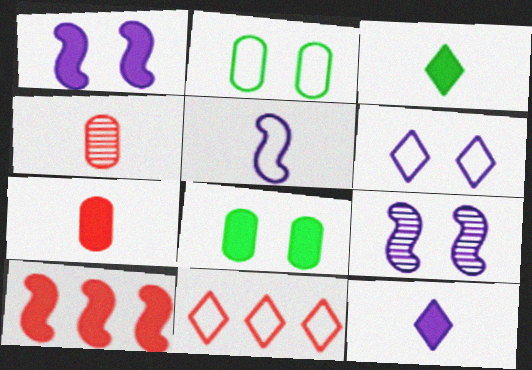[[2, 5, 11], 
[3, 4, 5], 
[8, 10, 12]]